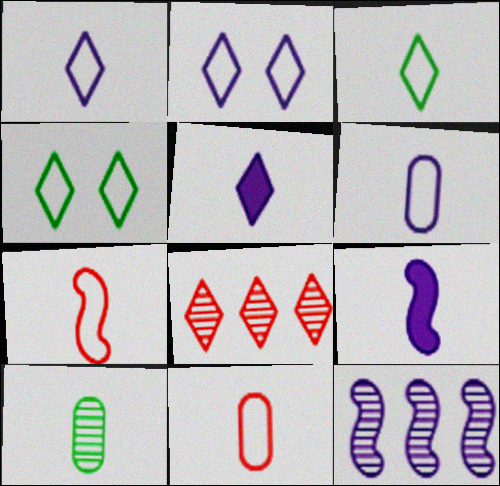[[3, 6, 7], 
[4, 5, 8], 
[5, 7, 10]]